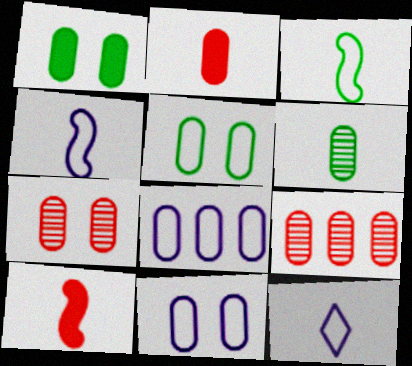[[1, 7, 11], 
[6, 10, 12]]